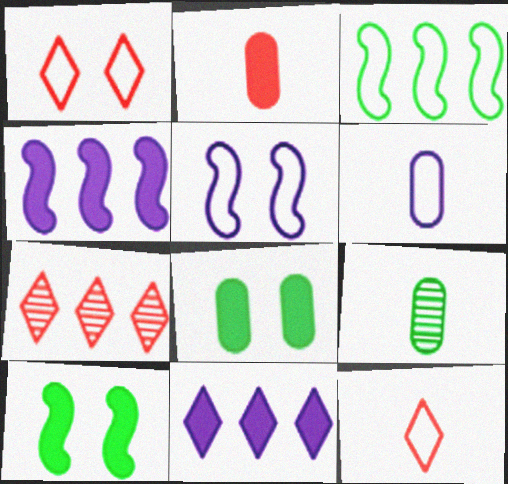[[1, 3, 6], 
[1, 4, 9], 
[2, 6, 9], 
[2, 10, 11], 
[6, 7, 10]]